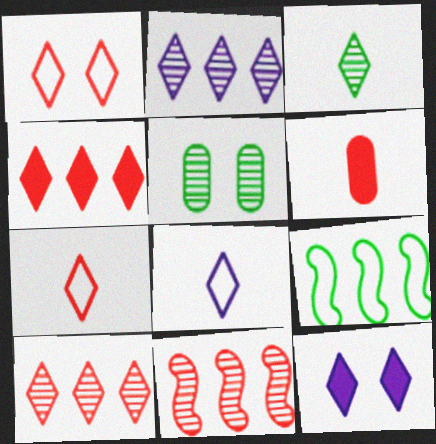[[1, 6, 11], 
[2, 8, 12]]